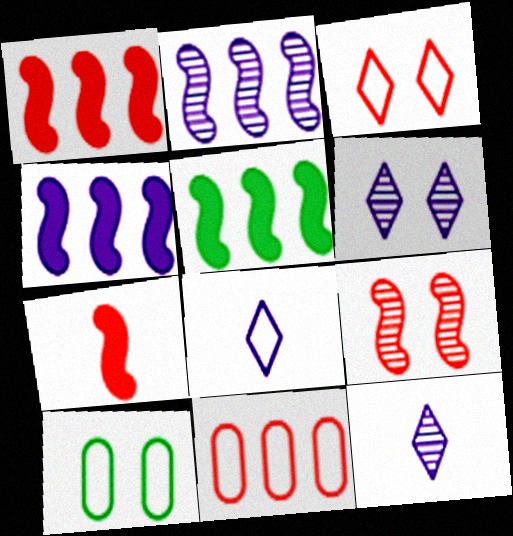[[1, 4, 5], 
[1, 10, 12]]